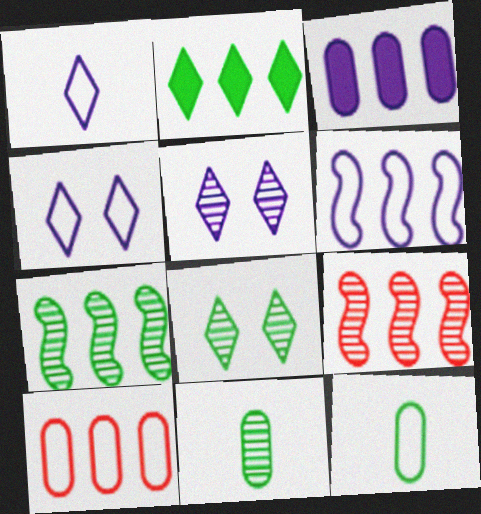[[5, 9, 11], 
[7, 8, 11]]